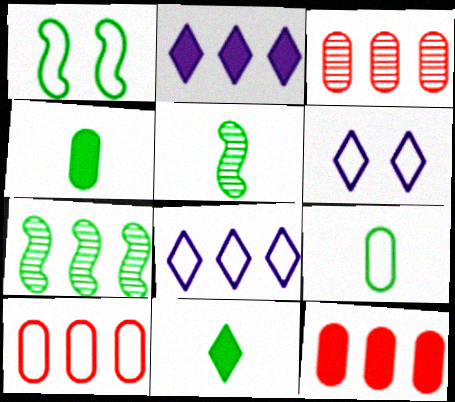[[2, 7, 10], 
[3, 10, 12], 
[5, 6, 12], 
[5, 9, 11], 
[7, 8, 12]]